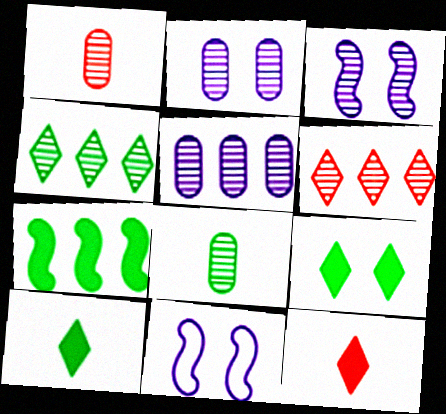[[1, 3, 4], 
[3, 6, 8]]